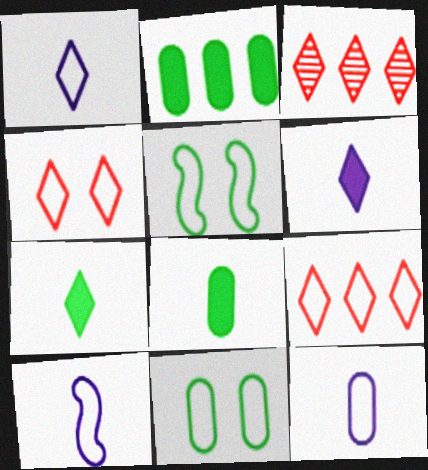[[1, 10, 12], 
[5, 9, 12], 
[9, 10, 11]]